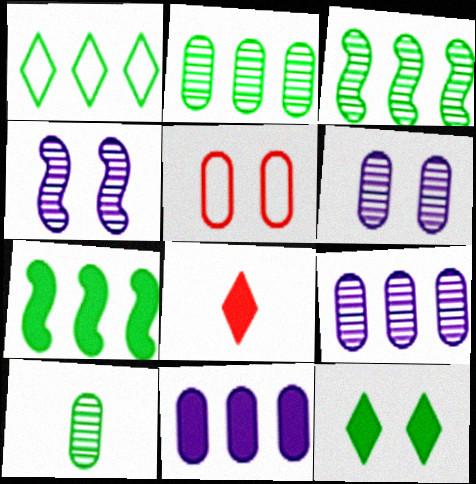[[1, 2, 7], 
[4, 5, 12], 
[5, 10, 11]]